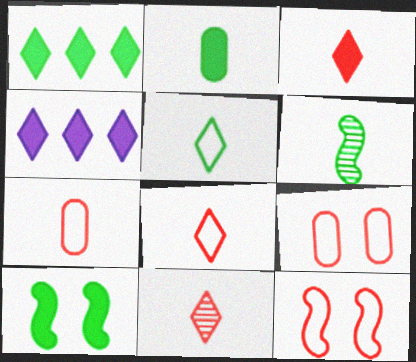[[1, 2, 10], 
[2, 5, 6], 
[3, 8, 11], 
[4, 6, 9]]